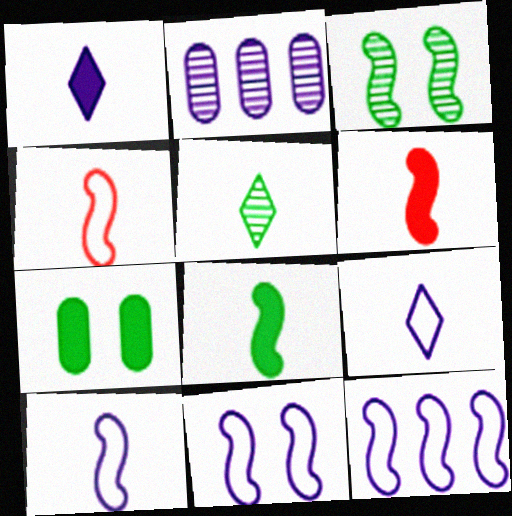[[1, 2, 11], 
[3, 6, 12], 
[10, 11, 12]]